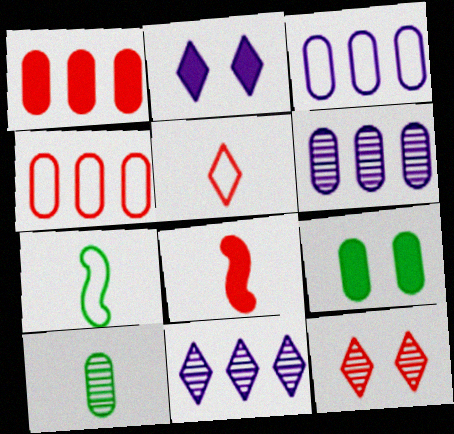[[4, 8, 12]]